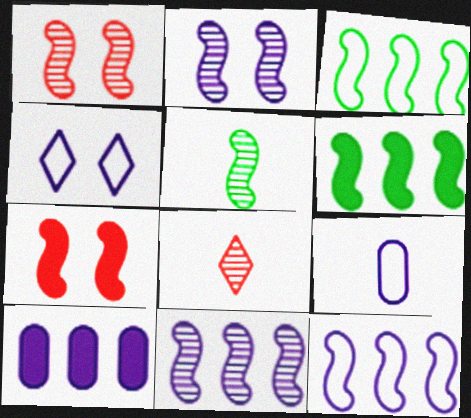[[1, 5, 11], 
[4, 9, 12], 
[5, 7, 12]]